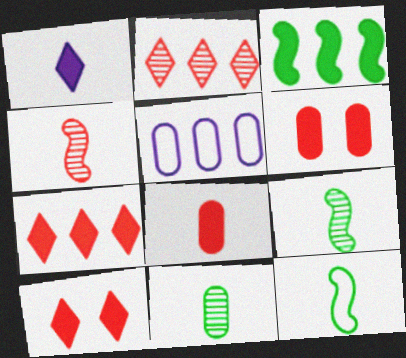[[1, 3, 6], 
[2, 3, 5], 
[5, 6, 11], 
[5, 9, 10]]